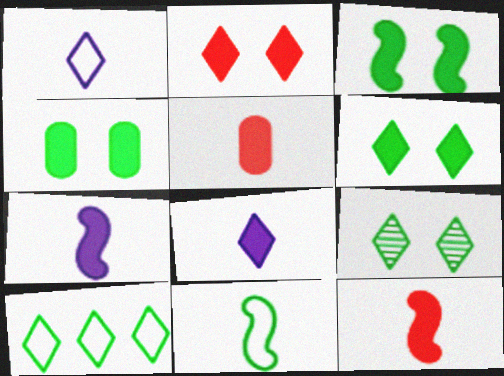[[3, 4, 6]]